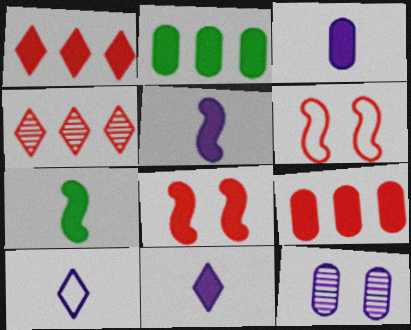[[2, 8, 11], 
[3, 5, 11]]